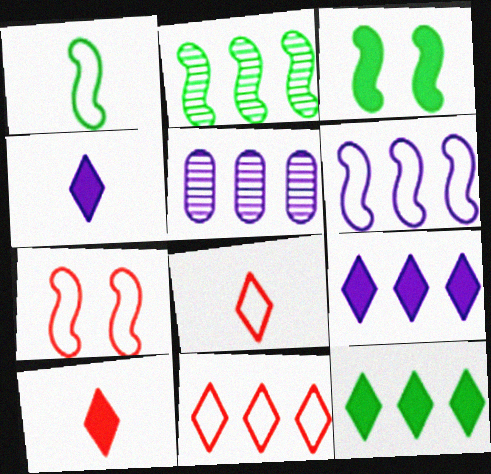[[1, 2, 3], 
[1, 6, 7], 
[3, 5, 8], 
[5, 6, 9]]